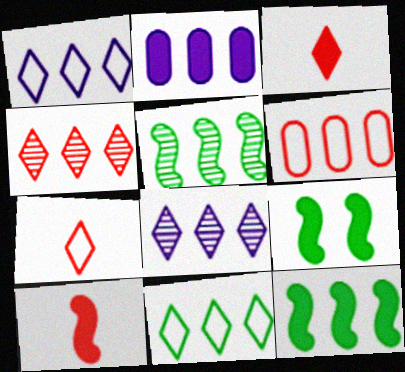[[2, 3, 9], 
[6, 8, 12]]